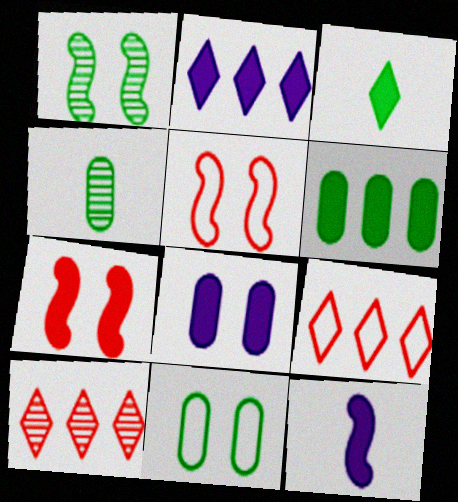[[2, 4, 5], 
[2, 8, 12], 
[4, 6, 11], 
[10, 11, 12]]